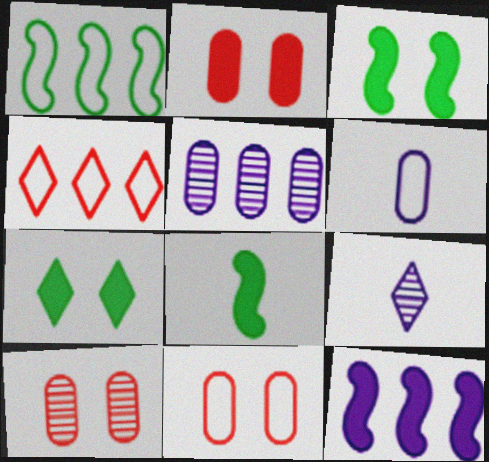[[1, 2, 9], 
[2, 10, 11], 
[4, 7, 9]]